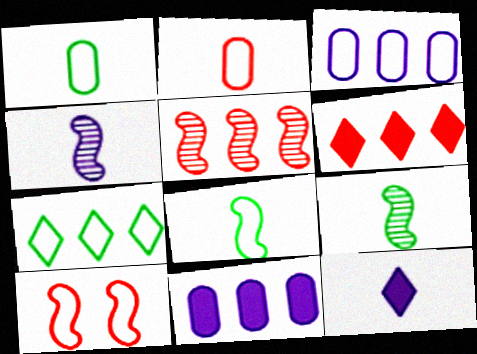[[2, 9, 12], 
[5, 7, 11]]